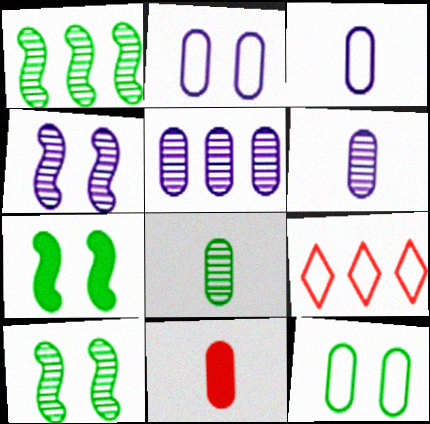[[3, 8, 11], 
[5, 11, 12], 
[6, 7, 9]]